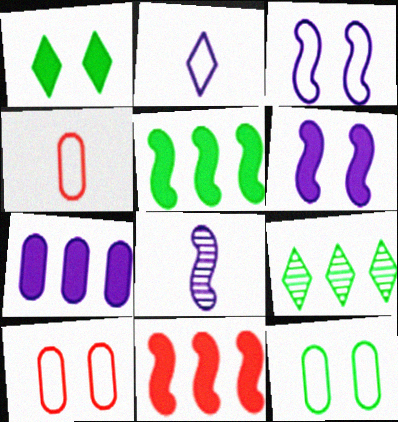[[4, 6, 9]]